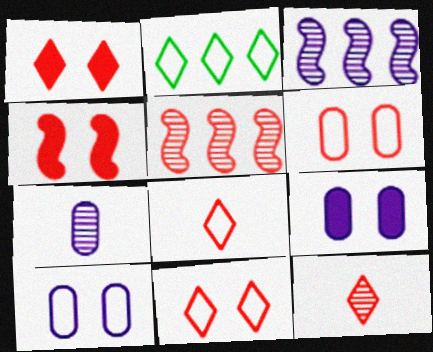[[2, 4, 7]]